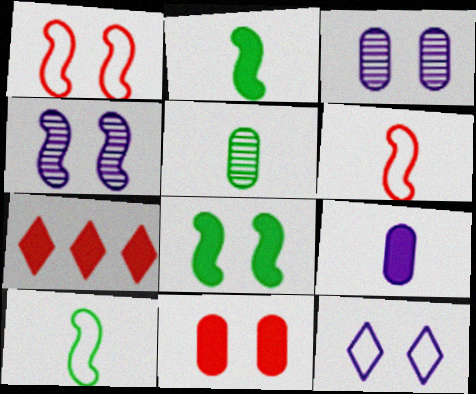[[1, 4, 8], 
[3, 7, 10], 
[7, 8, 9]]